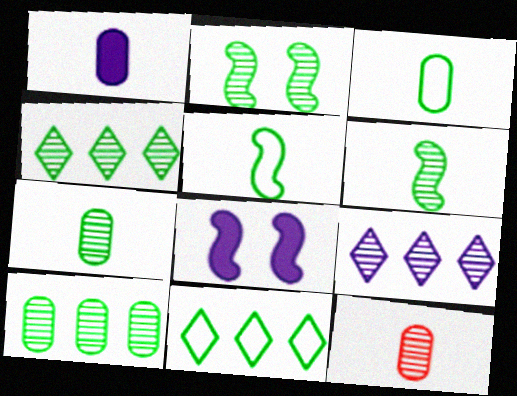[[1, 3, 12], 
[2, 4, 7], 
[2, 9, 12], 
[8, 11, 12]]